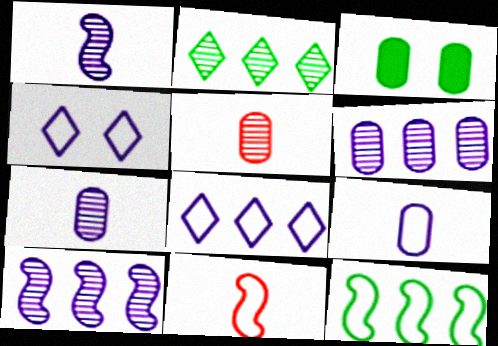[]